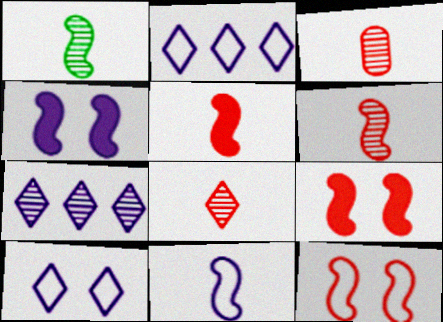[[1, 5, 11], 
[3, 6, 8]]